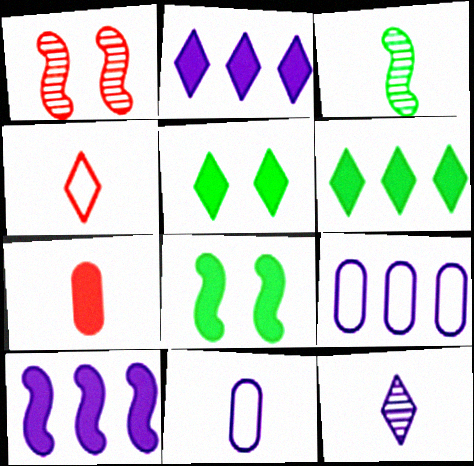[[1, 6, 11], 
[2, 7, 8], 
[5, 7, 10]]